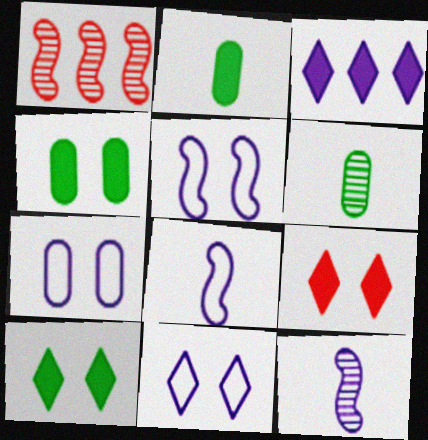[[1, 2, 11], 
[3, 7, 12], 
[5, 7, 11]]